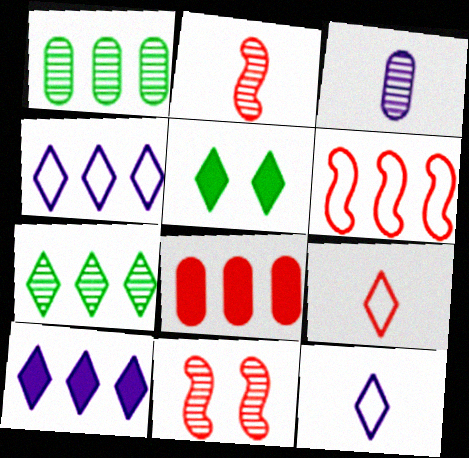[[1, 6, 10], 
[3, 5, 6], 
[3, 7, 11], 
[8, 9, 11]]